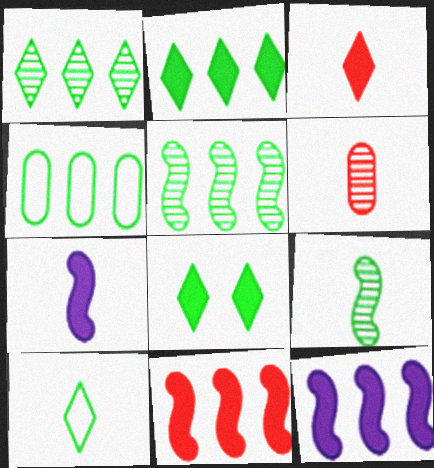[[1, 8, 10], 
[2, 4, 5], 
[4, 8, 9], 
[6, 7, 10]]